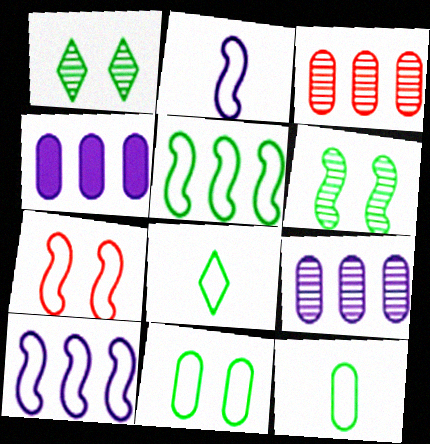[[2, 5, 7], 
[5, 8, 11]]